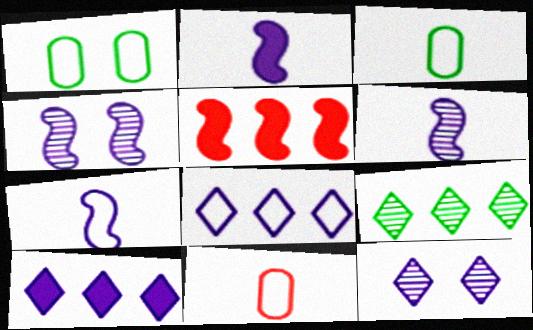[[2, 6, 7], 
[3, 5, 12]]